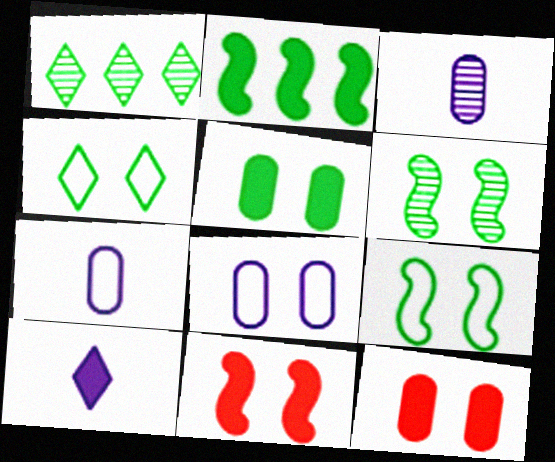[[1, 7, 11], 
[2, 10, 12], 
[4, 5, 6]]